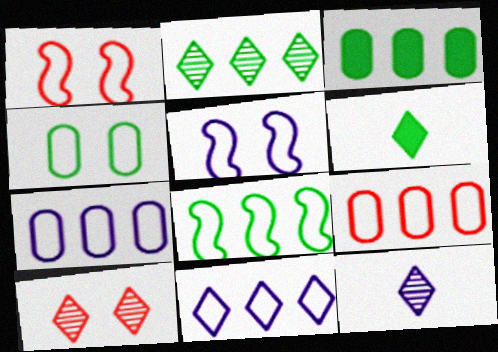[[1, 3, 12], 
[2, 3, 8], 
[2, 10, 12], 
[6, 10, 11], 
[8, 9, 11]]